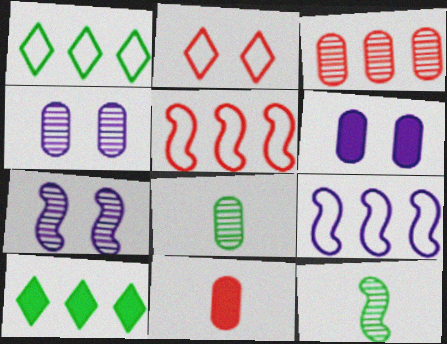[[1, 7, 11], 
[3, 4, 8], 
[3, 9, 10]]